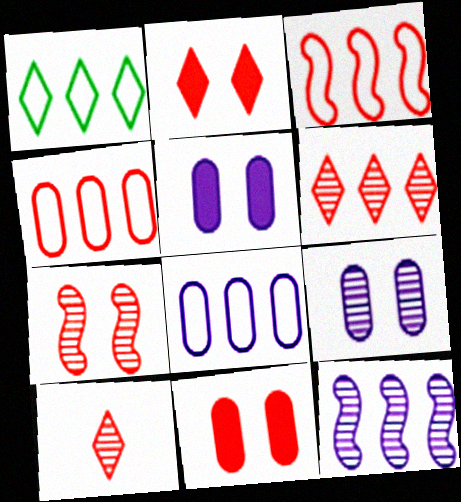[[1, 3, 8], 
[3, 10, 11]]